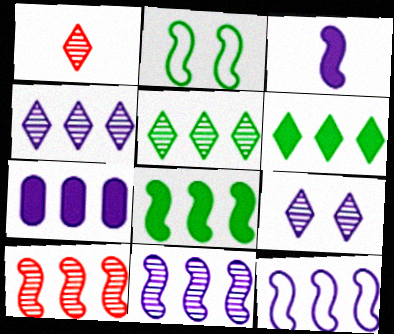[[1, 2, 7], 
[1, 5, 9], 
[2, 3, 10], 
[4, 7, 12], 
[8, 10, 12]]